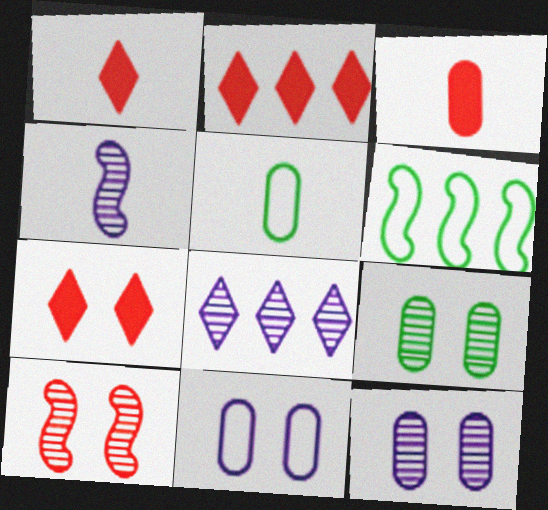[[1, 2, 7], 
[1, 4, 5], 
[1, 6, 12], 
[4, 8, 12]]